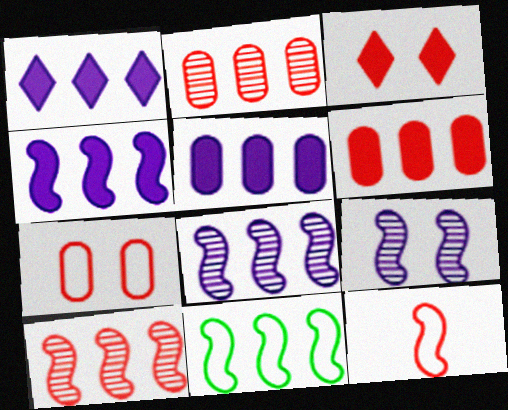[[1, 2, 11], 
[1, 4, 5], 
[2, 3, 12], 
[4, 10, 11]]